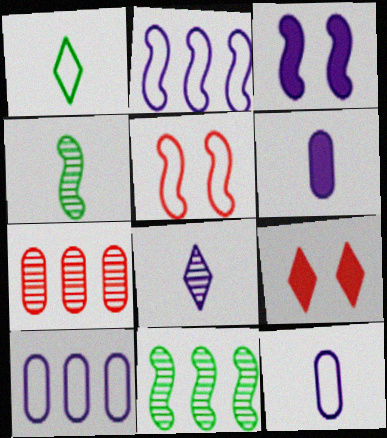[[1, 3, 7], 
[1, 5, 10], 
[3, 8, 10], 
[4, 9, 10], 
[9, 11, 12]]